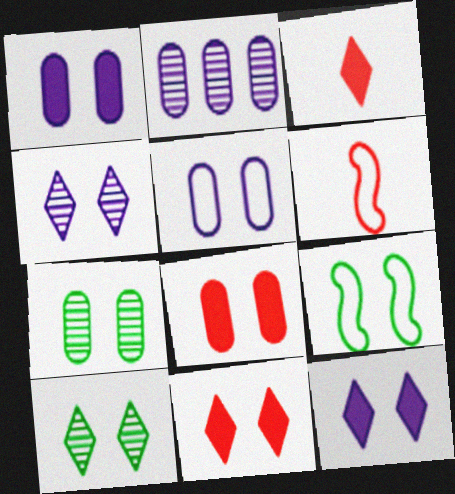[[2, 3, 9], 
[4, 8, 9], 
[5, 7, 8]]